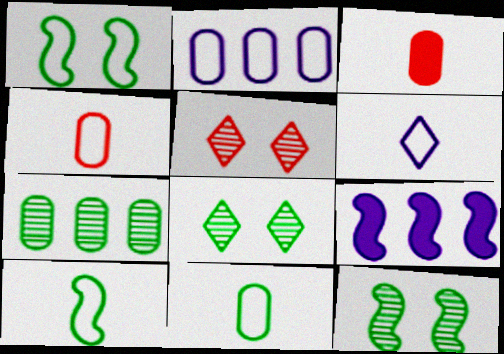[[4, 6, 10], 
[4, 8, 9], 
[5, 9, 11]]